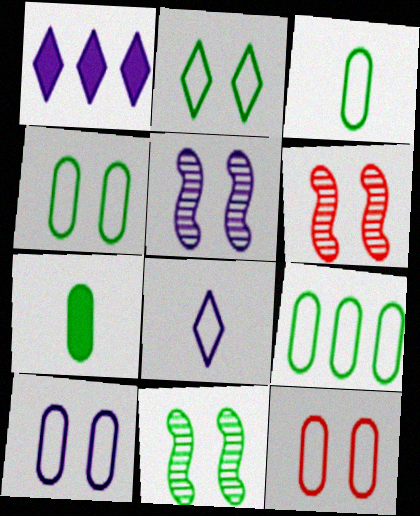[[1, 3, 6], 
[3, 4, 9], 
[4, 10, 12], 
[5, 6, 11]]